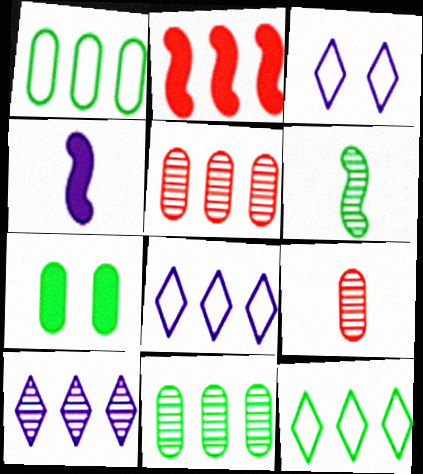[[1, 2, 10], 
[2, 8, 11], 
[6, 7, 12]]